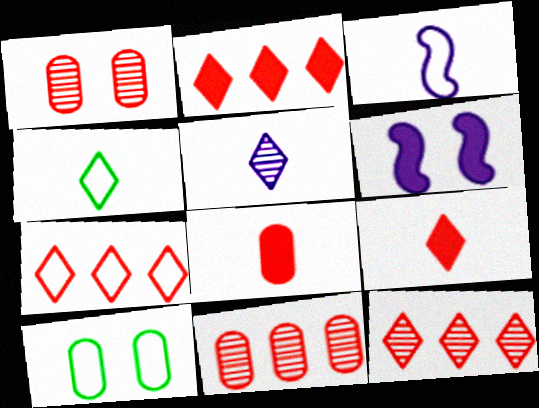[[2, 7, 12], 
[3, 7, 10], 
[4, 5, 9], 
[4, 6, 11]]